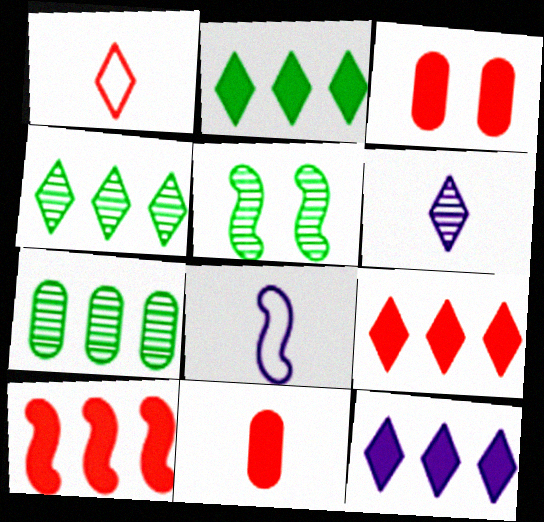[[2, 9, 12], 
[3, 4, 8], 
[5, 8, 10]]